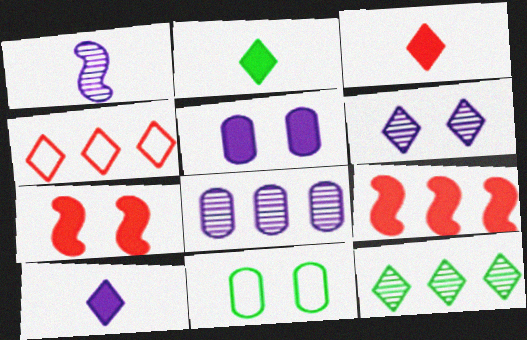[[1, 6, 8], 
[2, 3, 10], 
[2, 4, 6], 
[2, 5, 9], 
[6, 7, 11]]